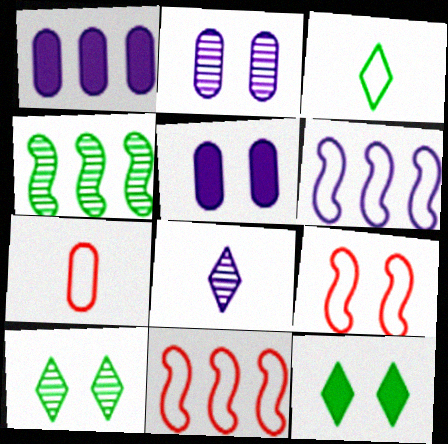[[2, 9, 12], 
[5, 6, 8], 
[5, 9, 10]]